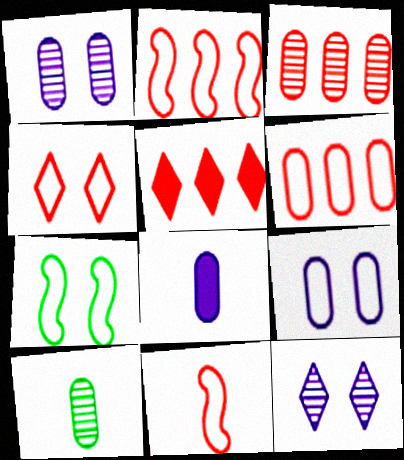[[1, 3, 10], 
[2, 3, 5], 
[4, 6, 11], 
[4, 7, 9]]